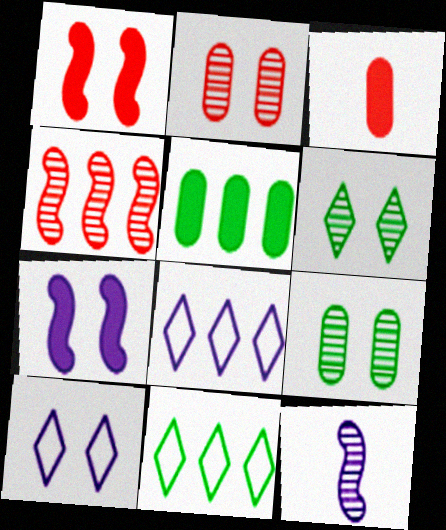[[1, 9, 10], 
[4, 5, 8]]